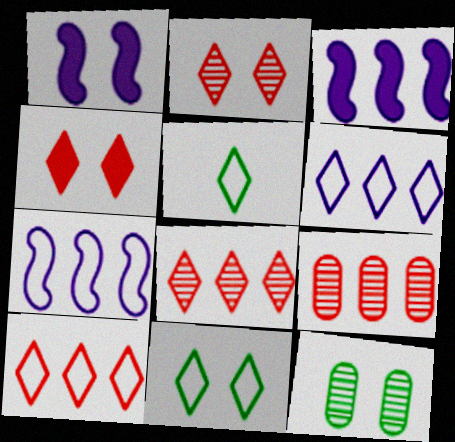[[1, 5, 9]]